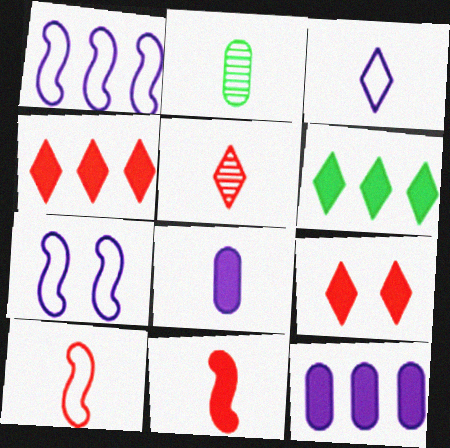[[1, 2, 9], 
[2, 3, 11], 
[2, 4, 7]]